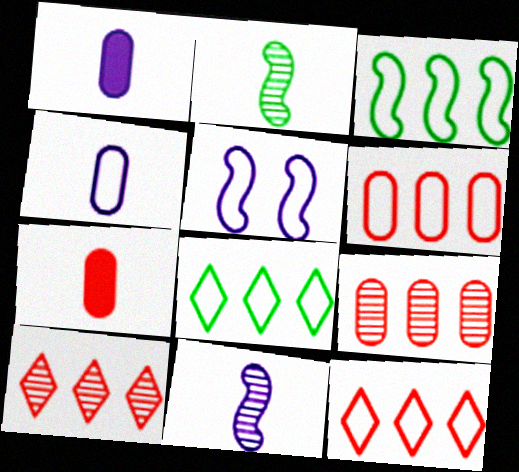[]